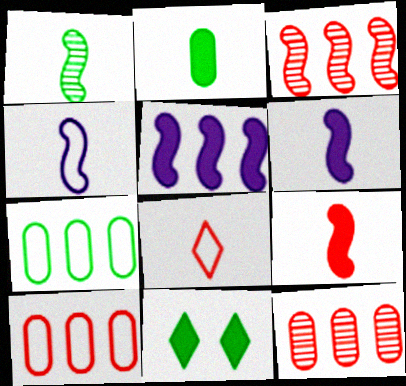[[1, 4, 9], 
[1, 7, 11], 
[4, 11, 12]]